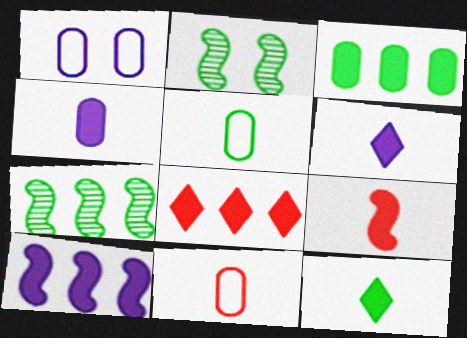[[3, 8, 10], 
[4, 9, 12]]